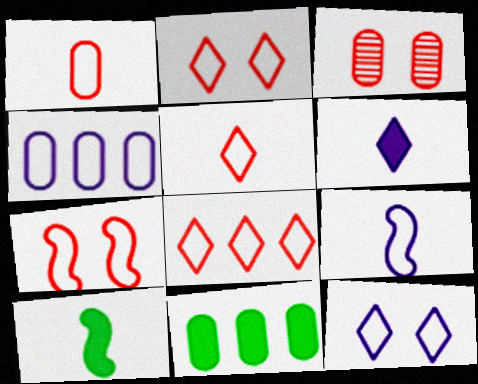[[1, 7, 8], 
[2, 5, 8], 
[4, 9, 12]]